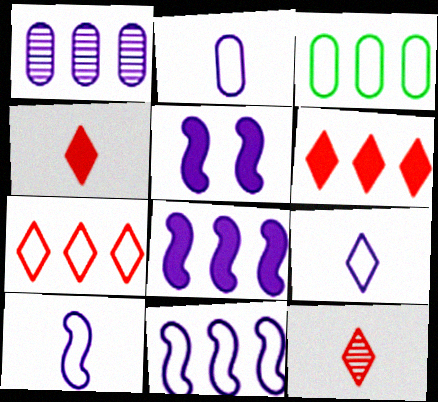[[1, 5, 9], 
[2, 9, 10], 
[3, 5, 12], 
[3, 7, 11]]